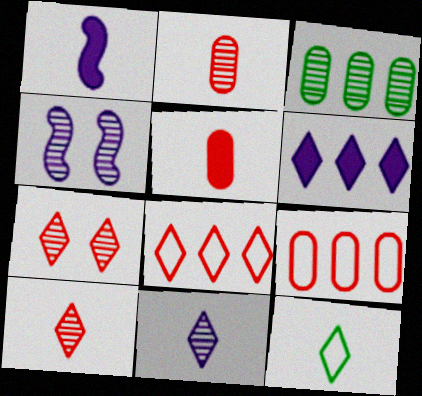[[1, 2, 12], 
[3, 4, 10], 
[6, 7, 12]]